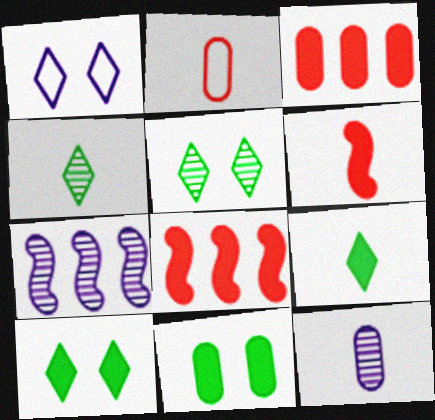[[2, 7, 10]]